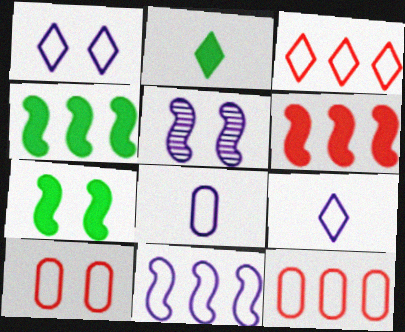[[1, 8, 11], 
[2, 5, 12]]